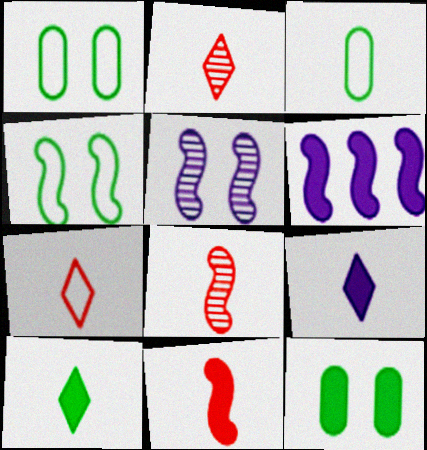[[1, 2, 6], 
[3, 8, 9], 
[4, 6, 8]]